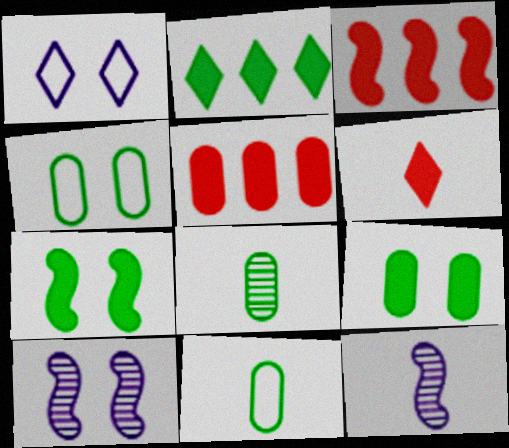[[1, 3, 8], 
[6, 11, 12]]